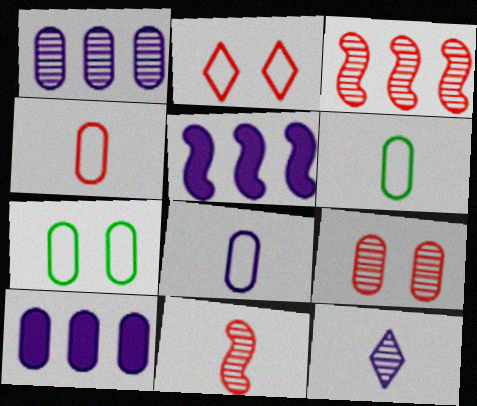[[4, 6, 8], 
[6, 9, 10]]